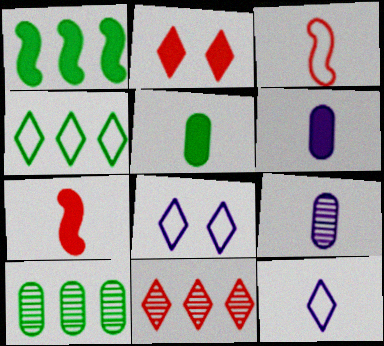[[1, 2, 6], 
[1, 4, 10], 
[7, 8, 10]]